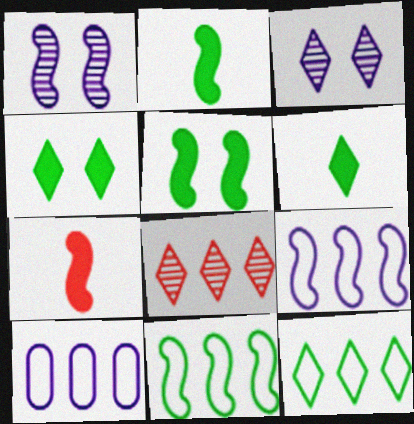[[1, 7, 11]]